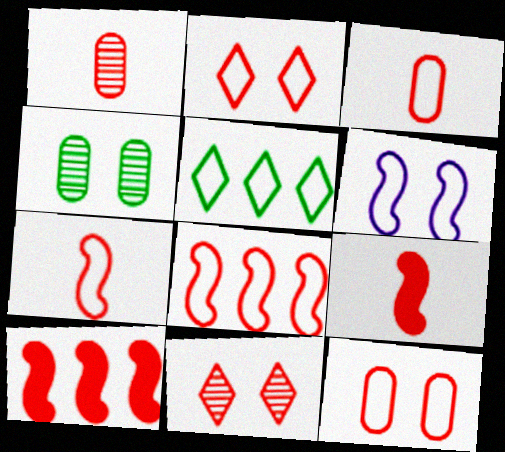[[1, 2, 10], 
[2, 3, 8], 
[3, 5, 6], 
[3, 10, 11]]